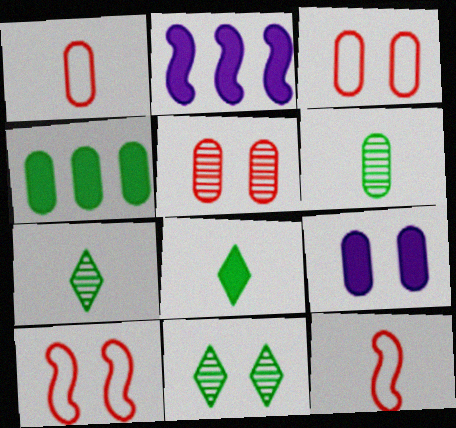[[1, 2, 11], 
[2, 3, 7], 
[9, 10, 11]]